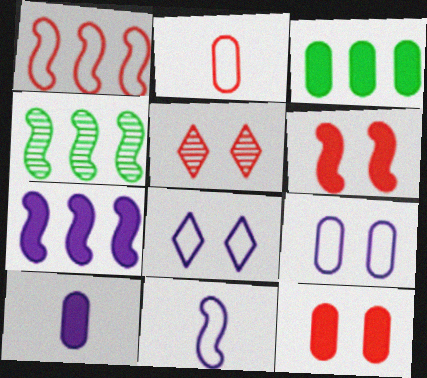[[1, 4, 7], 
[3, 5, 11], 
[3, 10, 12], 
[4, 6, 11]]